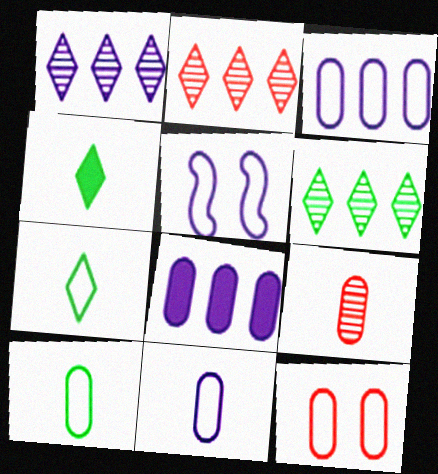[[1, 2, 6], 
[3, 10, 12]]